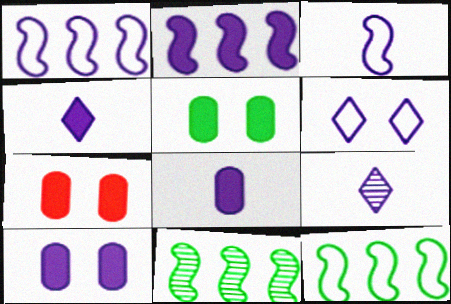[[1, 9, 10], 
[2, 4, 10], 
[3, 8, 9], 
[5, 7, 10], 
[7, 9, 12]]